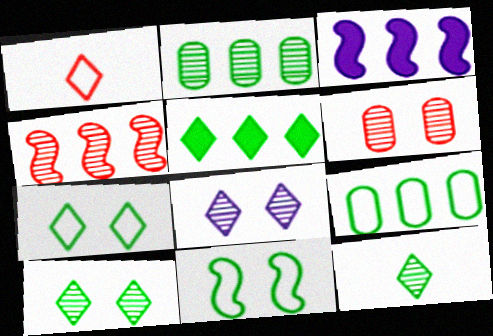[[1, 5, 8], 
[5, 7, 12]]